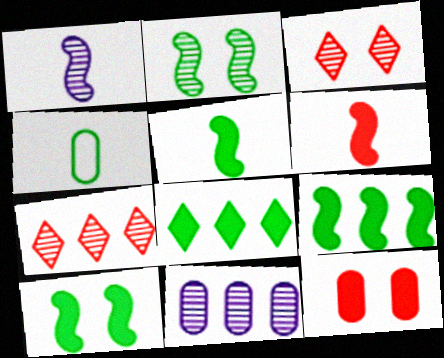[[2, 4, 8], 
[4, 11, 12], 
[5, 9, 10]]